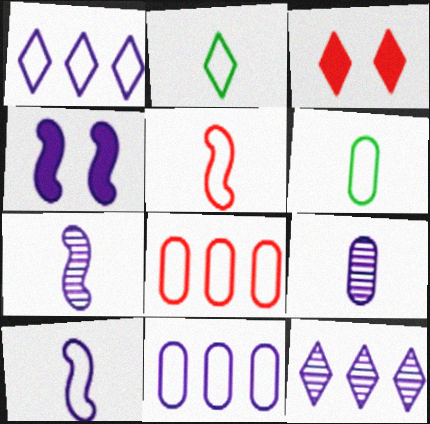[[1, 4, 9], 
[2, 3, 12]]